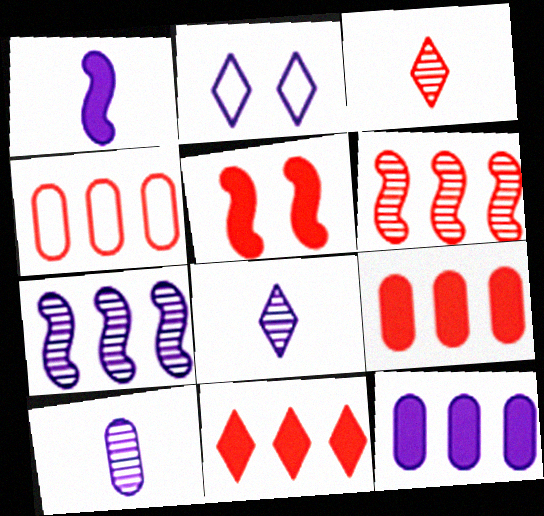[[3, 4, 5], 
[4, 6, 11]]